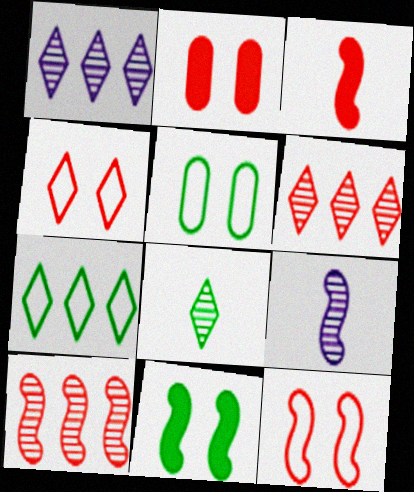[[1, 3, 5], 
[2, 7, 9], 
[3, 10, 12]]